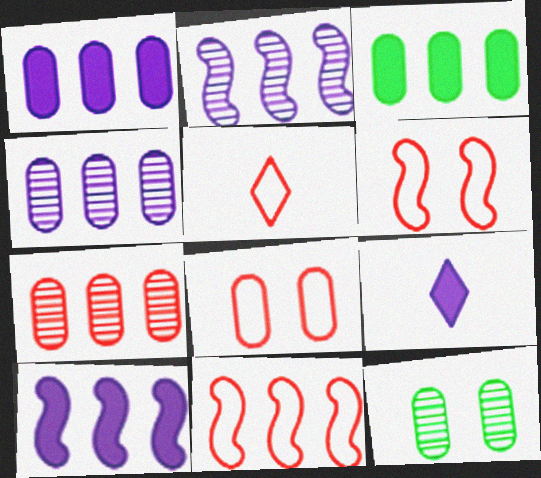[[5, 8, 11], 
[5, 10, 12], 
[9, 11, 12]]